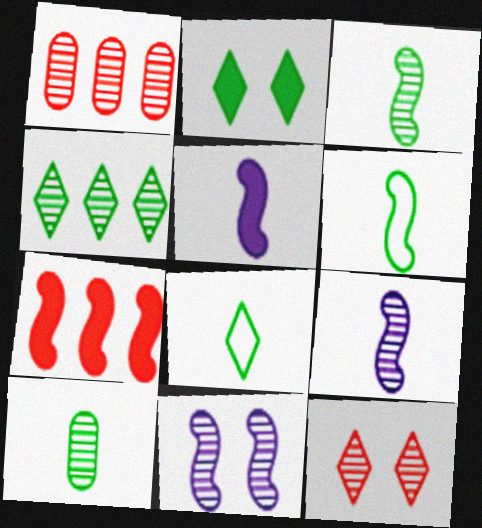[[2, 4, 8], 
[6, 7, 11]]